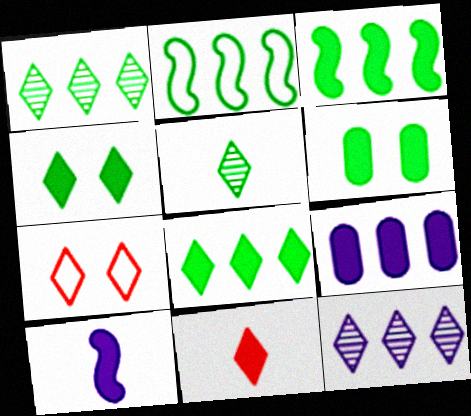[[2, 5, 6]]